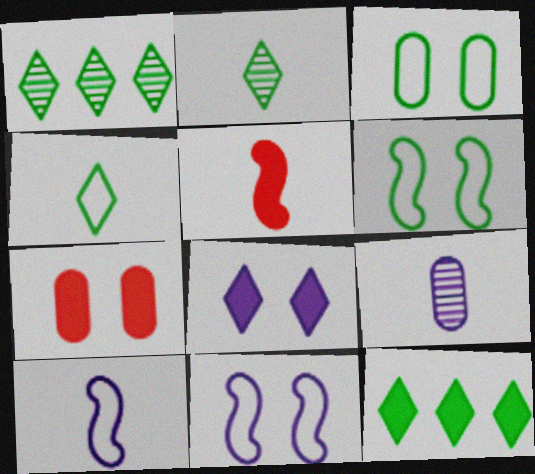[[1, 7, 10], 
[4, 5, 9]]